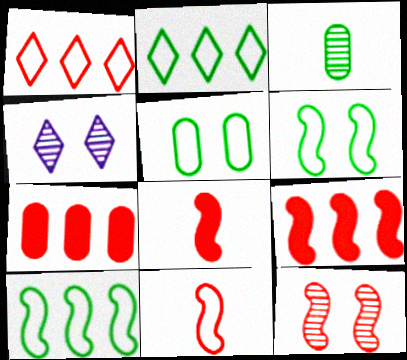[[9, 11, 12]]